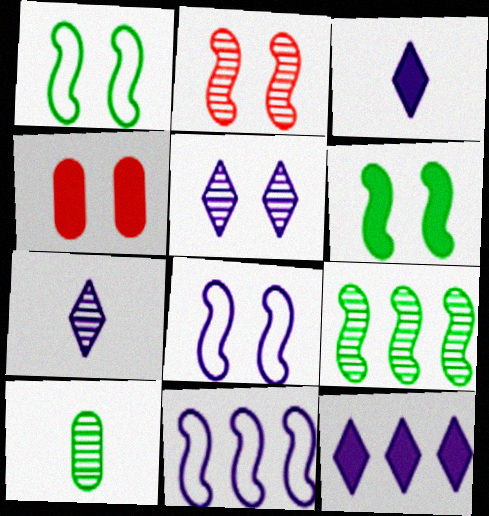[[1, 4, 5], 
[2, 6, 8]]